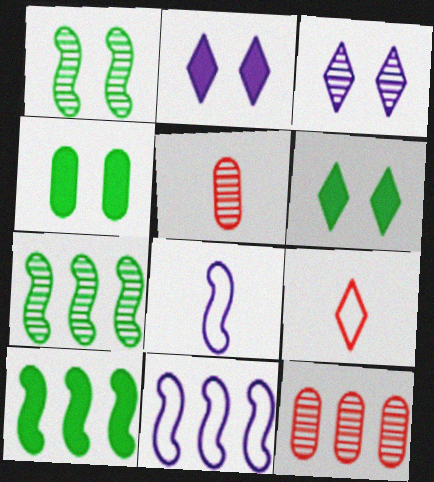[[3, 5, 7], 
[5, 6, 11], 
[6, 8, 12]]